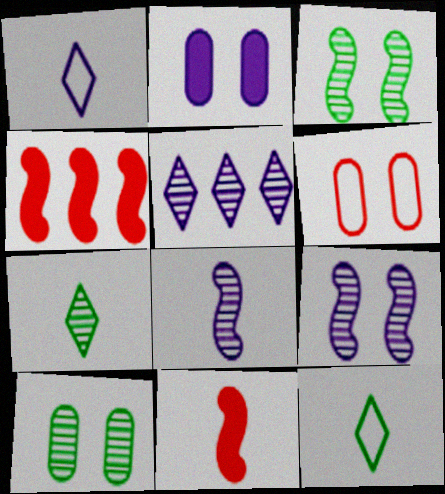[[1, 4, 10], 
[2, 6, 10]]